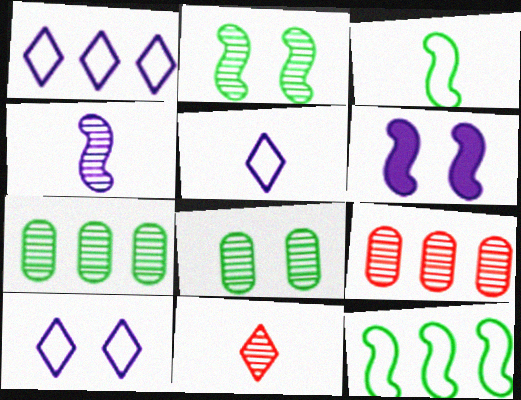[[1, 5, 10]]